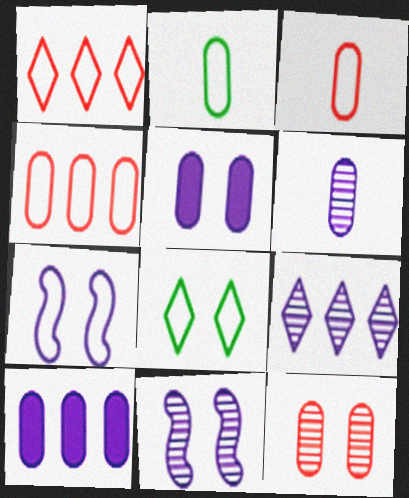[[1, 2, 7], 
[2, 10, 12], 
[6, 9, 11]]